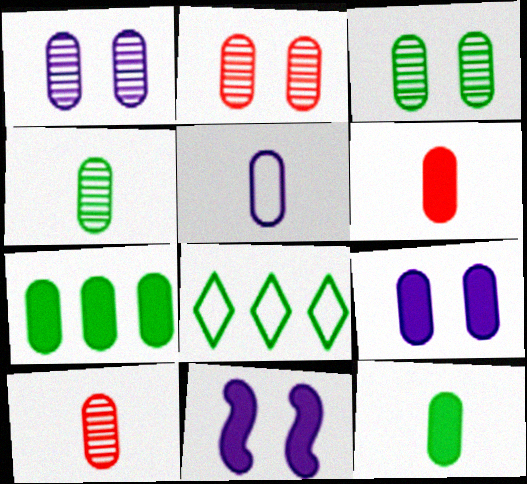[[1, 2, 3], 
[2, 5, 7], 
[4, 5, 6], 
[5, 10, 12], 
[6, 7, 9], 
[8, 10, 11]]